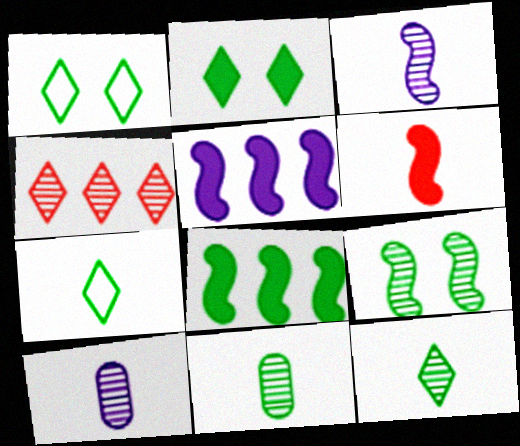[[1, 8, 11], 
[4, 9, 10], 
[6, 7, 10]]